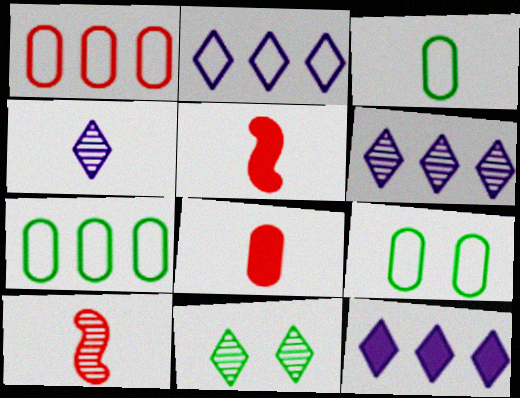[[2, 6, 12], 
[3, 4, 5], 
[3, 7, 9], 
[5, 6, 9], 
[9, 10, 12]]